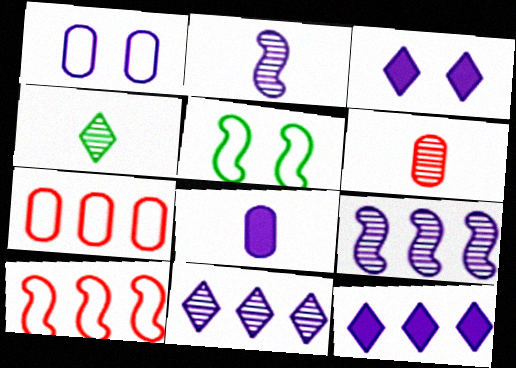[[1, 2, 12], 
[2, 4, 6], 
[5, 6, 12]]